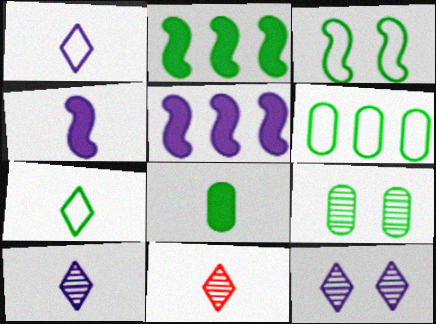[[2, 7, 9], 
[3, 6, 7], 
[6, 8, 9]]